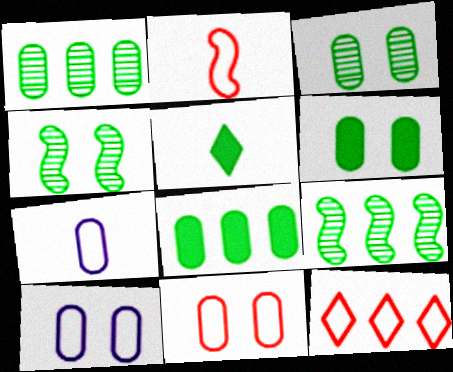[[2, 11, 12]]